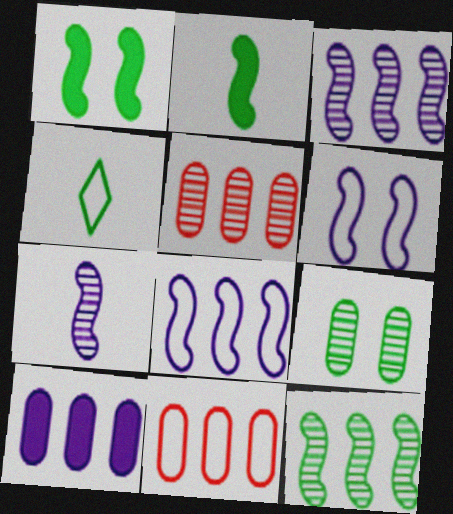[[4, 6, 11]]